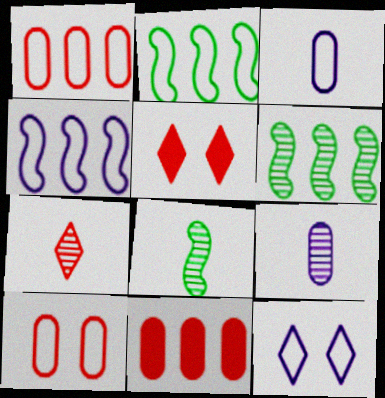[[2, 5, 9], 
[3, 4, 12], 
[3, 5, 6], 
[7, 8, 9], 
[8, 11, 12]]